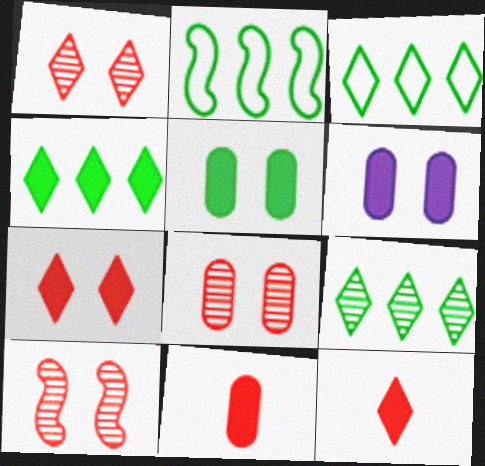[[1, 8, 10], 
[3, 4, 9]]